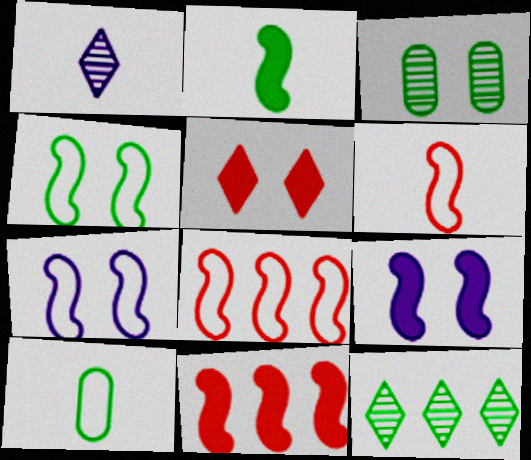[[2, 9, 11], 
[3, 5, 7]]